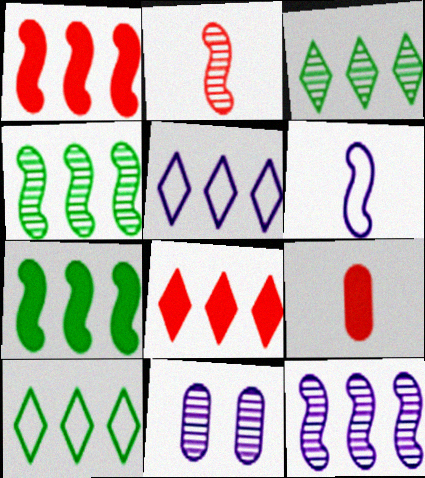[[2, 3, 11], 
[3, 5, 8]]